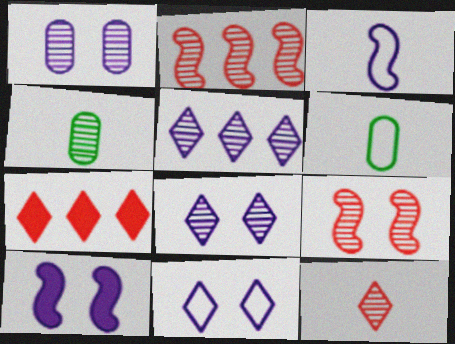[[1, 10, 11], 
[2, 4, 8], 
[4, 5, 9]]